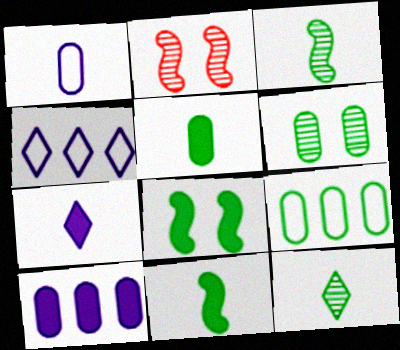[[2, 4, 5], 
[2, 7, 9], 
[5, 6, 9], 
[8, 9, 12]]